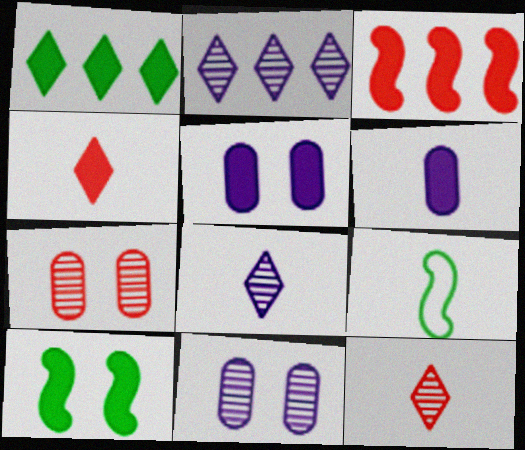[[6, 9, 12]]